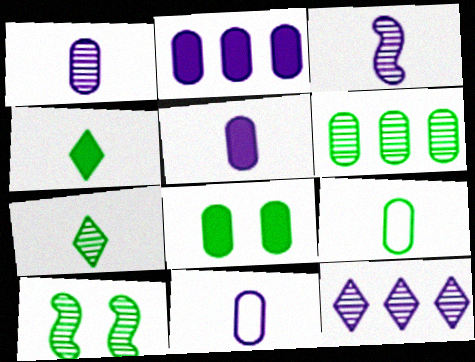[[1, 5, 11], 
[6, 7, 10], 
[6, 8, 9]]